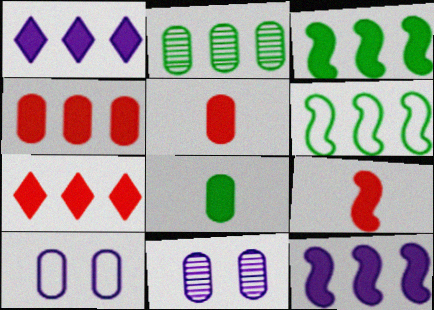[[1, 3, 4], 
[2, 5, 10]]